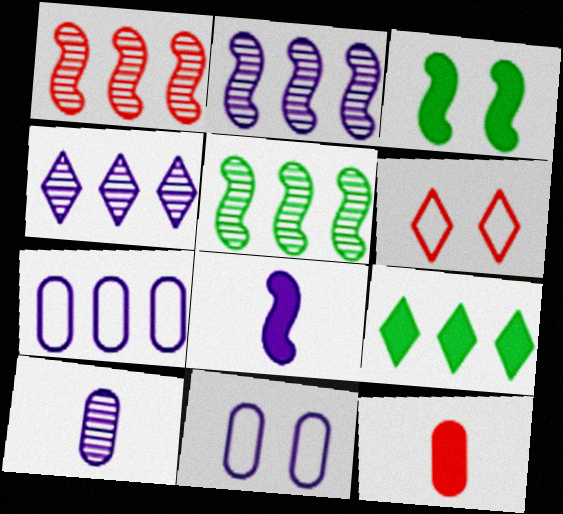[[1, 2, 5], 
[1, 6, 12], 
[1, 7, 9], 
[4, 8, 11]]